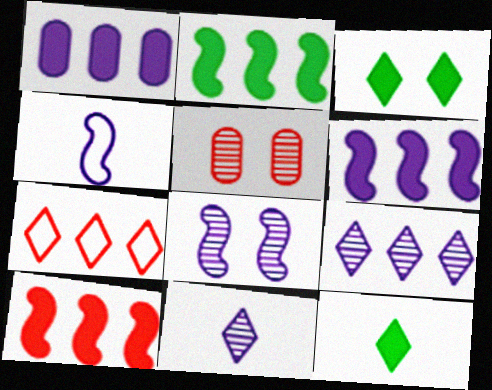[[2, 6, 10], 
[3, 7, 11], 
[4, 6, 8]]